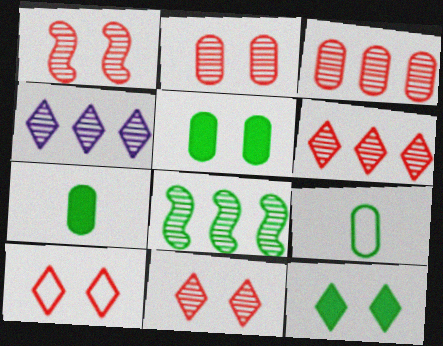[[1, 2, 11], 
[3, 4, 8], 
[8, 9, 12]]